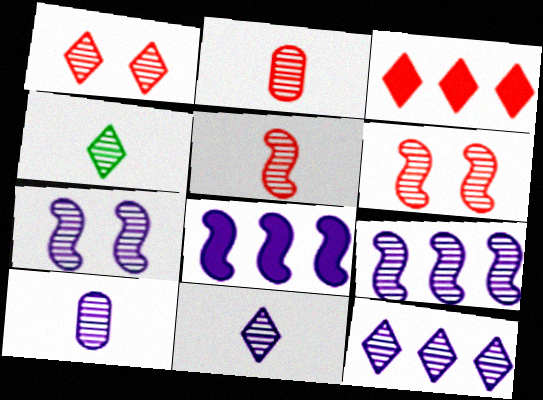[[1, 4, 12], 
[4, 5, 10], 
[7, 10, 12]]